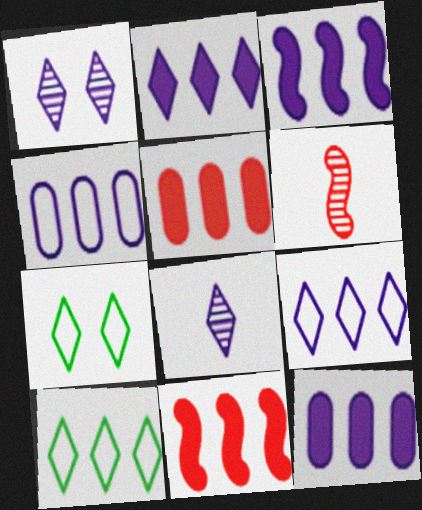[[2, 3, 12], 
[6, 7, 12]]